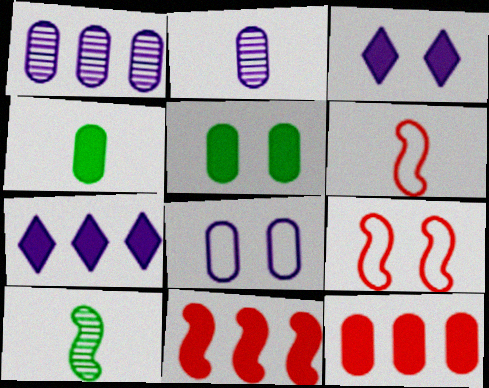[[3, 4, 11]]